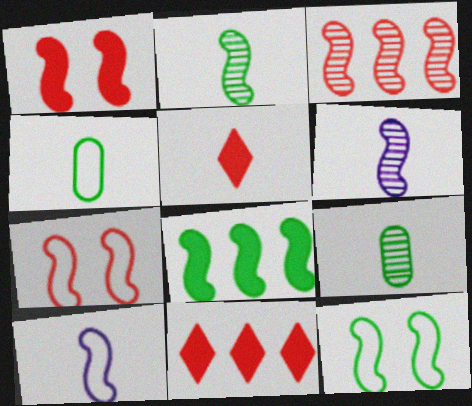[[2, 8, 12], 
[4, 5, 6], 
[5, 9, 10], 
[6, 7, 8]]